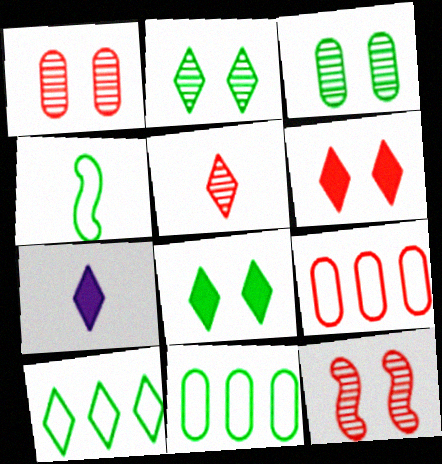[[7, 11, 12]]